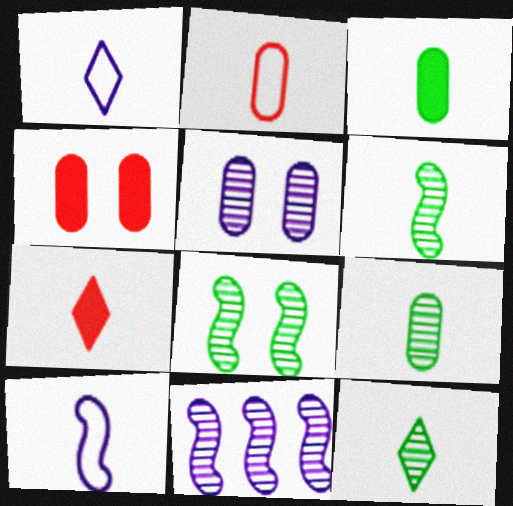[[1, 7, 12], 
[6, 9, 12], 
[7, 9, 10]]